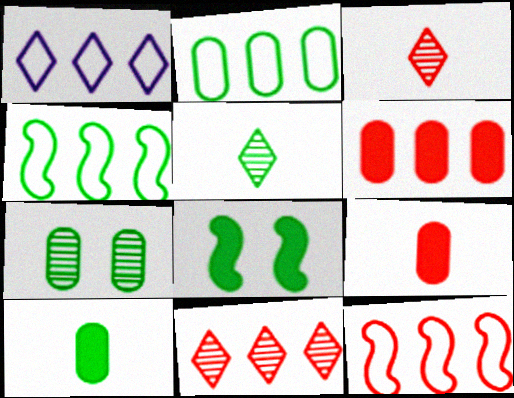[[1, 2, 12], 
[2, 5, 8], 
[2, 7, 10], 
[6, 11, 12]]